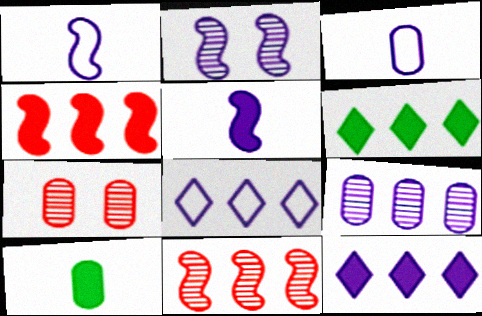[[1, 6, 7], 
[2, 3, 12]]